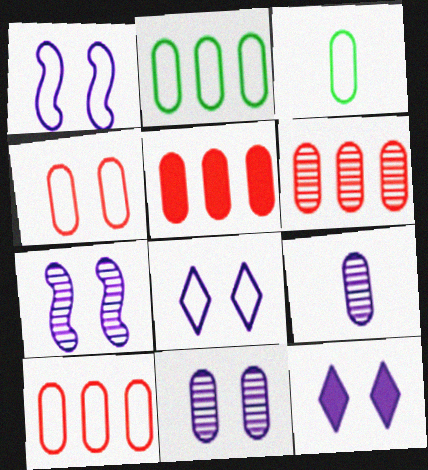[[1, 11, 12], 
[3, 5, 11], 
[5, 6, 10]]